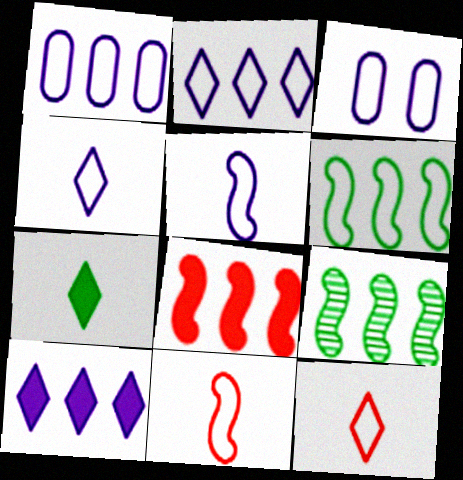[[2, 3, 5], 
[3, 6, 12]]